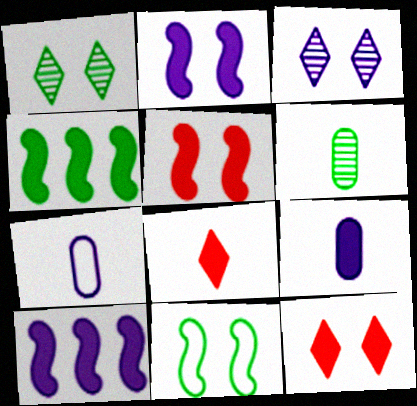[[3, 7, 10], 
[4, 9, 12]]